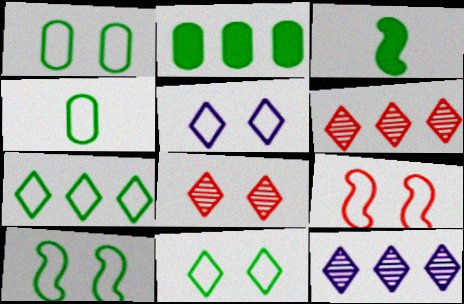[[1, 5, 9], 
[1, 10, 11], 
[4, 7, 10]]